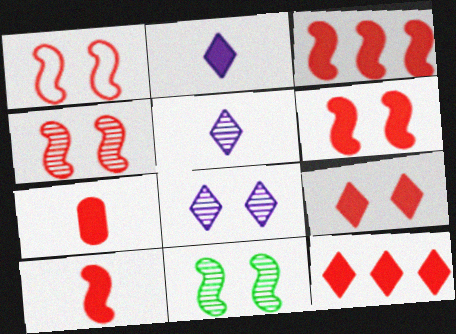[[1, 4, 6], 
[3, 6, 10], 
[3, 7, 9], 
[6, 7, 12]]